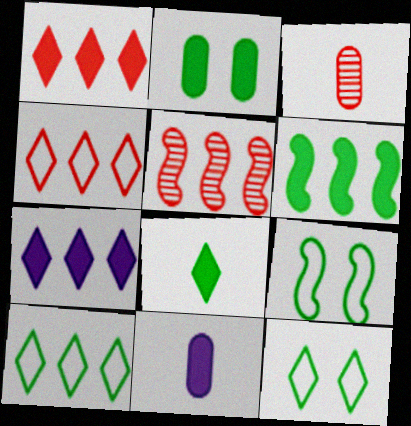[[2, 6, 8], 
[3, 7, 9], 
[5, 11, 12]]